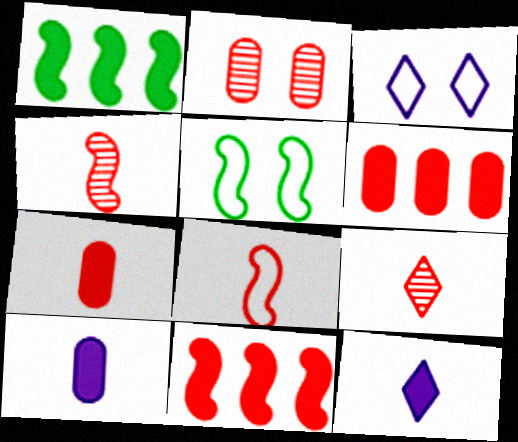[[7, 8, 9]]